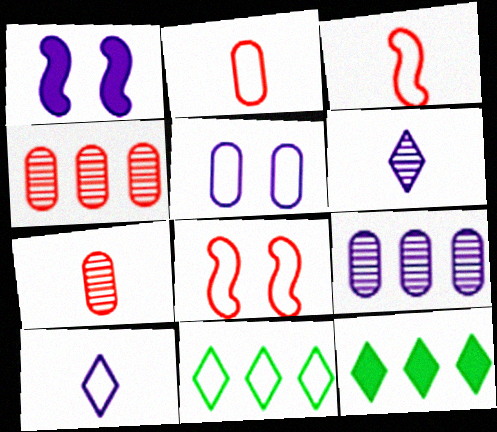[[1, 7, 11], 
[1, 9, 10], 
[3, 5, 11]]